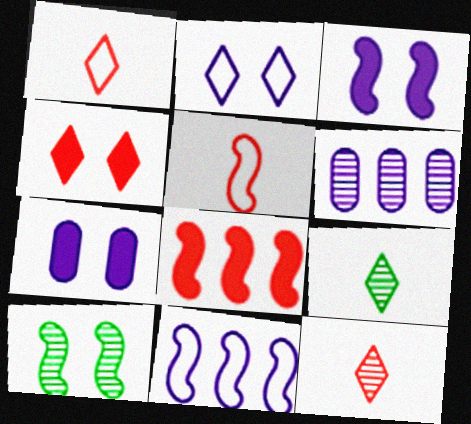[[6, 10, 12]]